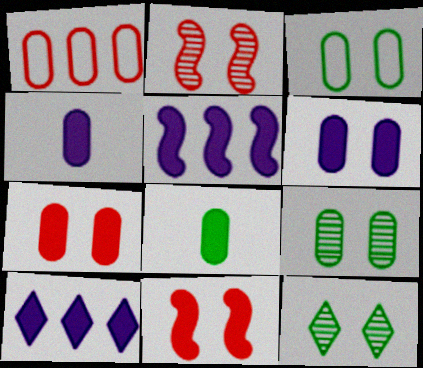[[1, 4, 9], 
[8, 10, 11]]